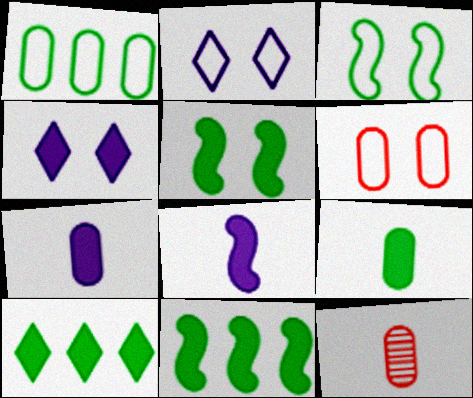[[2, 3, 6], 
[2, 11, 12], 
[5, 9, 10]]